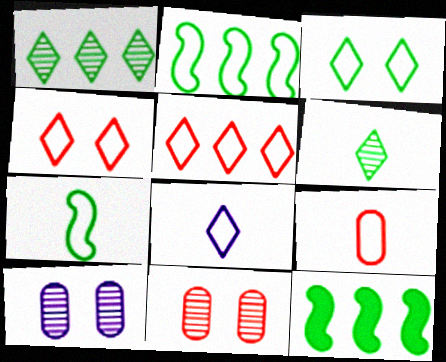[[3, 5, 8], 
[7, 8, 9], 
[8, 11, 12]]